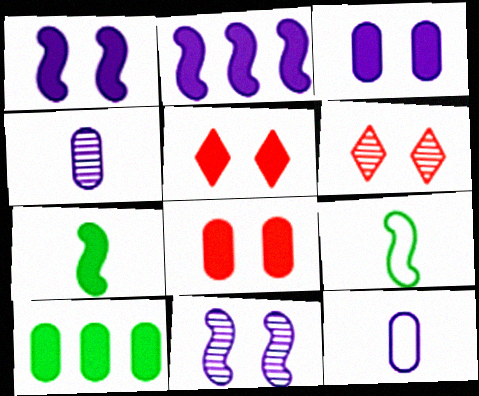[]